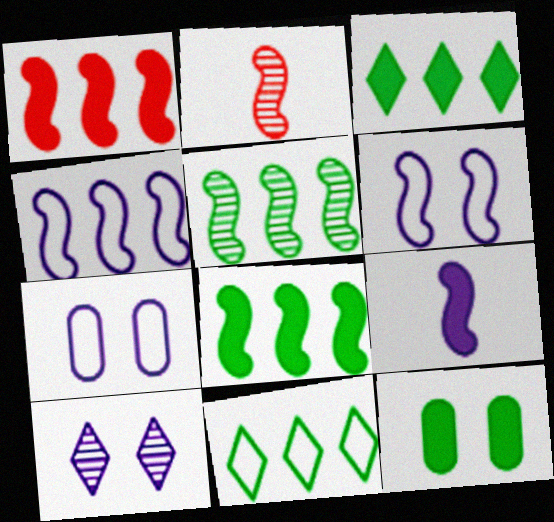[[1, 4, 5], 
[2, 3, 7], 
[2, 6, 8]]